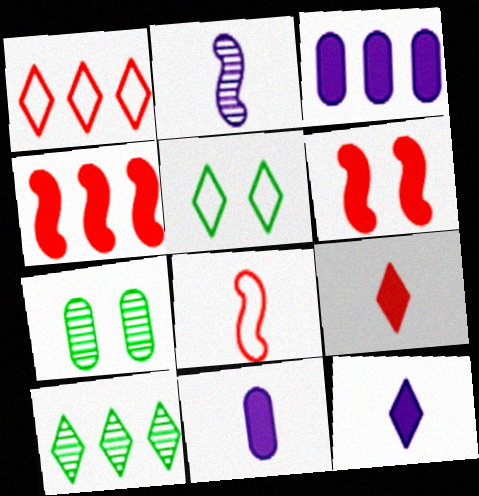[]